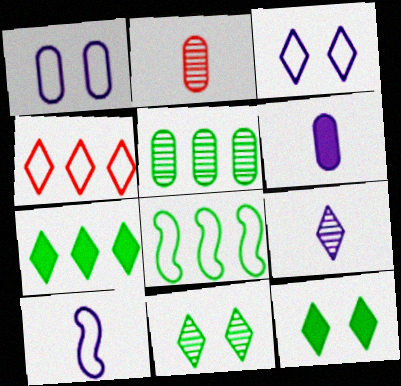[[4, 9, 12], 
[5, 7, 8], 
[6, 9, 10]]